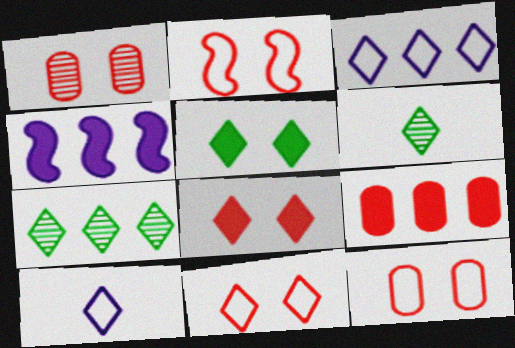[[1, 2, 8], 
[2, 11, 12], 
[3, 6, 8], 
[4, 6, 12], 
[7, 8, 10]]